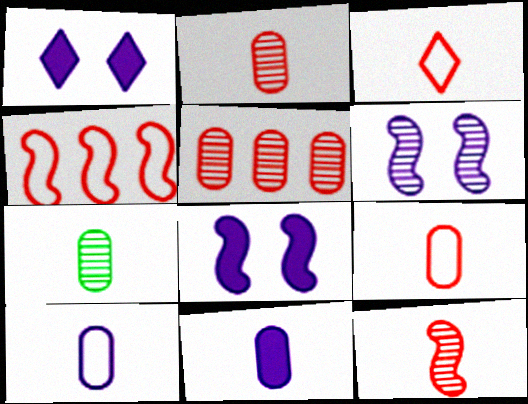[[1, 4, 7], 
[7, 9, 11]]